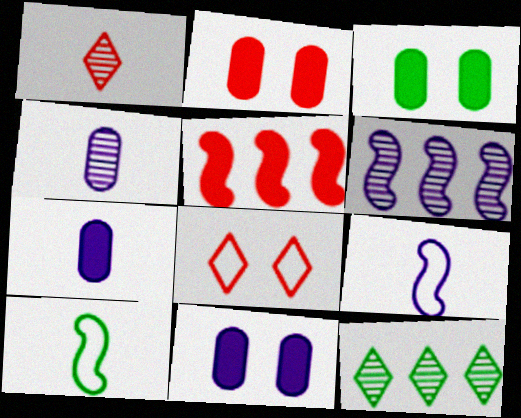[[1, 7, 10], 
[2, 3, 11], 
[2, 9, 12], 
[3, 10, 12]]